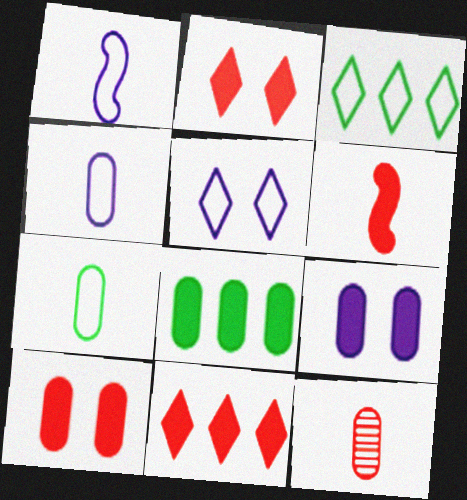[[6, 10, 11]]